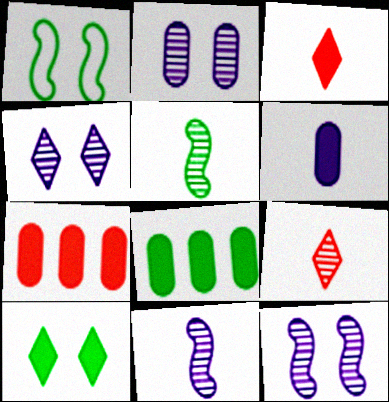[[2, 4, 12]]